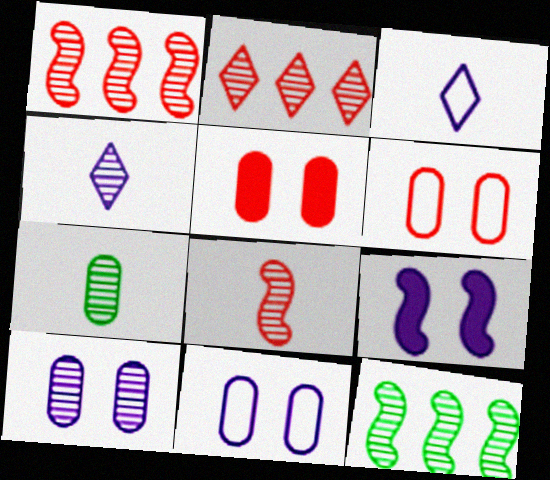[[3, 5, 12], 
[4, 7, 8]]